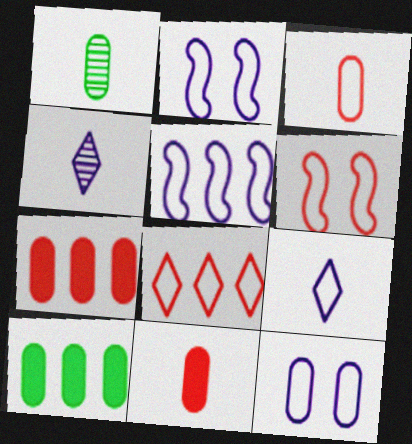[[1, 7, 12], 
[3, 6, 8], 
[4, 6, 10], 
[5, 9, 12]]